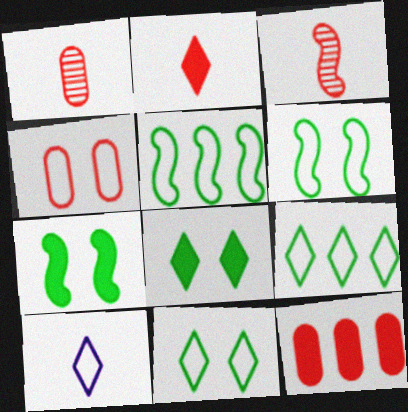[[1, 4, 12], 
[4, 5, 10]]